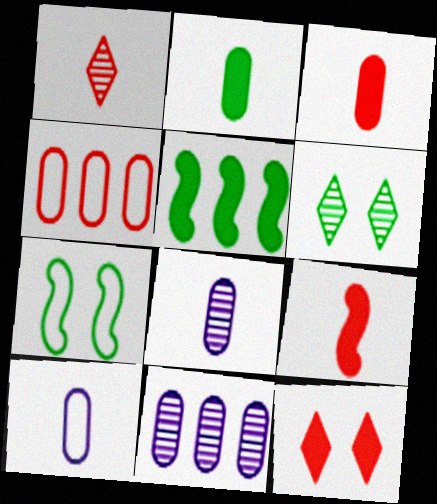[]